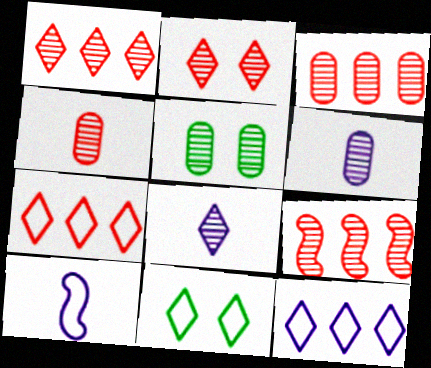[[1, 3, 9], 
[2, 4, 9], 
[3, 5, 6], 
[5, 8, 9]]